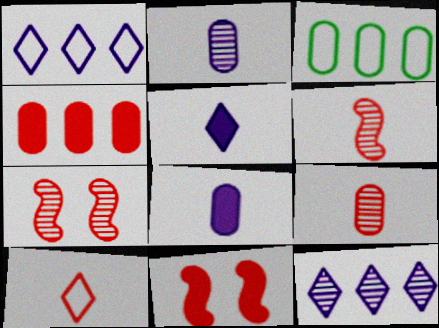[[3, 5, 7], 
[4, 7, 10]]